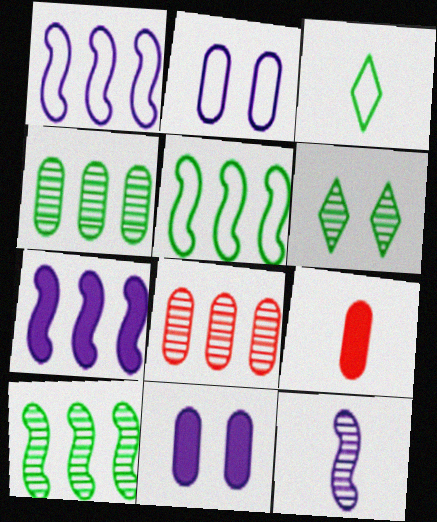[[1, 6, 9], 
[2, 4, 9], 
[3, 9, 12], 
[6, 8, 12]]